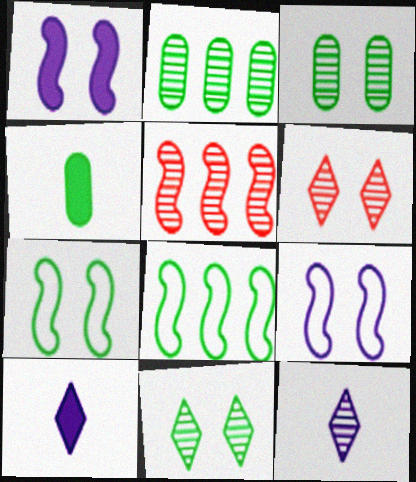[[3, 5, 12], 
[4, 8, 11]]